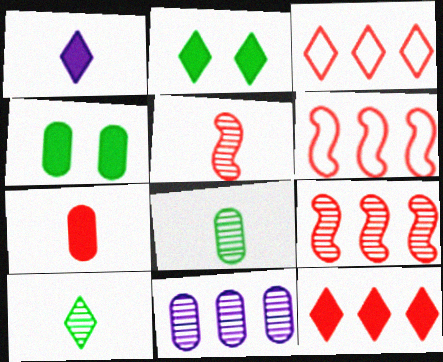[[1, 2, 12]]